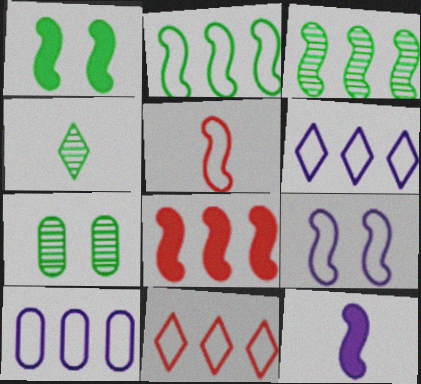[[1, 8, 12], 
[2, 5, 9], 
[2, 10, 11], 
[3, 4, 7], 
[7, 11, 12]]